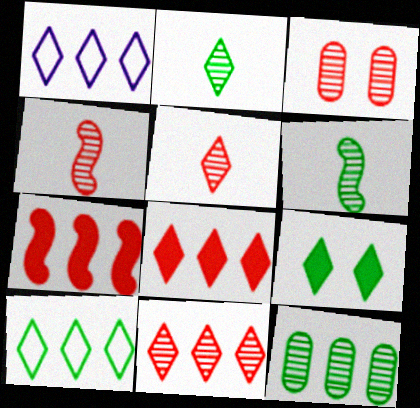[[1, 5, 9], 
[1, 7, 12], 
[2, 9, 10], 
[3, 4, 11]]